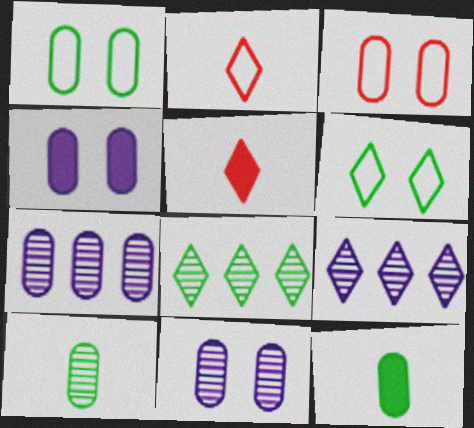[[3, 7, 12], 
[5, 6, 9]]